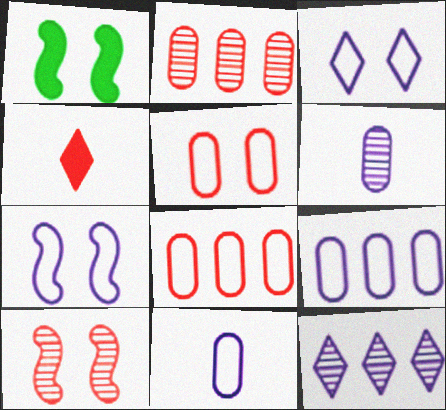[[1, 7, 10], 
[4, 8, 10]]